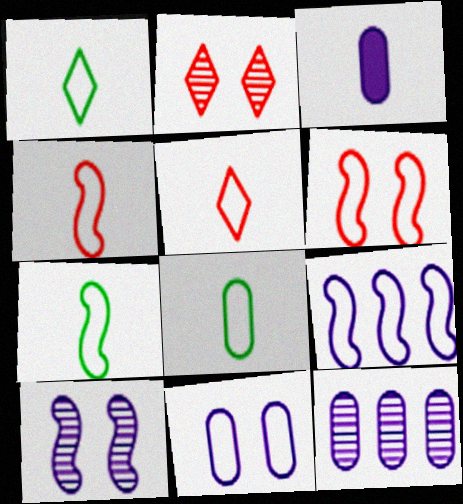[[1, 7, 8], 
[3, 11, 12], 
[6, 7, 9]]